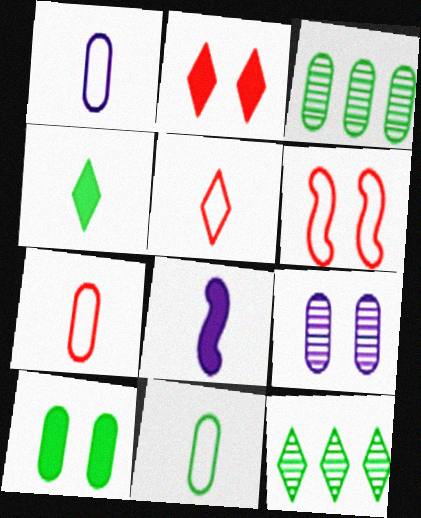[[1, 7, 11], 
[3, 10, 11]]